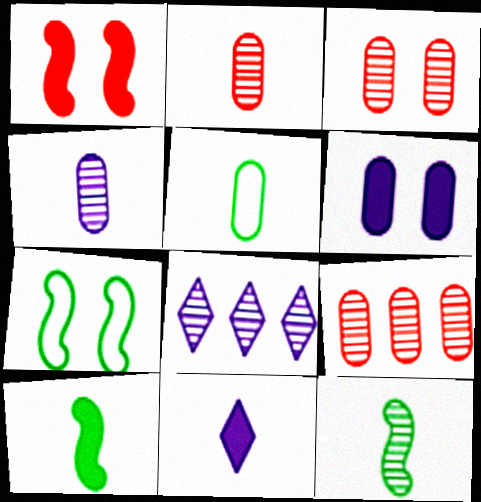[[1, 5, 8], 
[2, 3, 9], 
[3, 8, 12], 
[5, 6, 9], 
[7, 9, 11]]